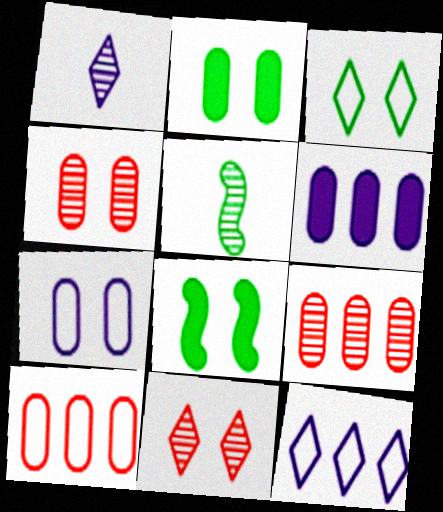[[1, 8, 10], 
[2, 4, 7], 
[7, 8, 11]]